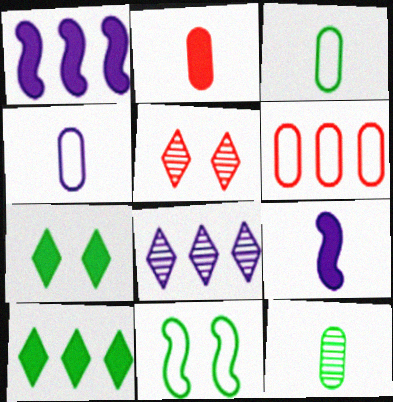[[1, 2, 7], 
[1, 3, 5], 
[2, 4, 12], 
[2, 8, 11], 
[10, 11, 12]]